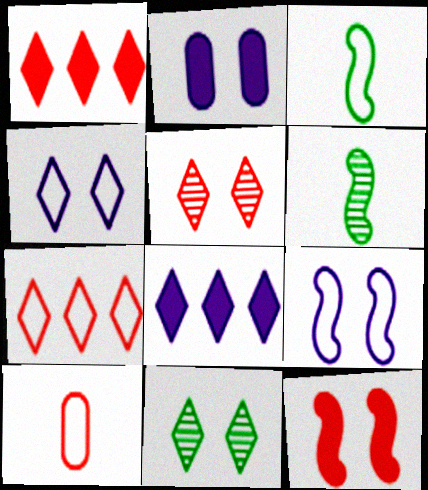[[2, 6, 7]]